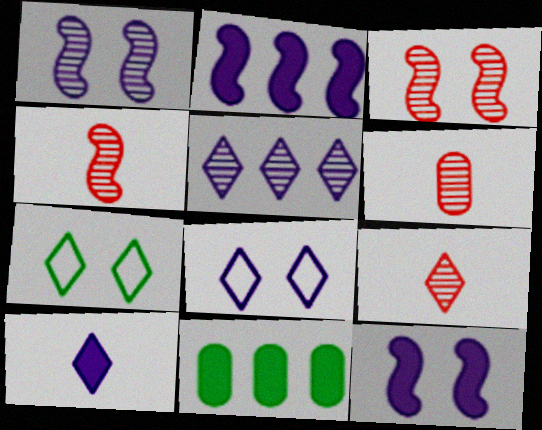[[2, 6, 7], 
[4, 6, 9], 
[4, 8, 11], 
[5, 8, 10]]